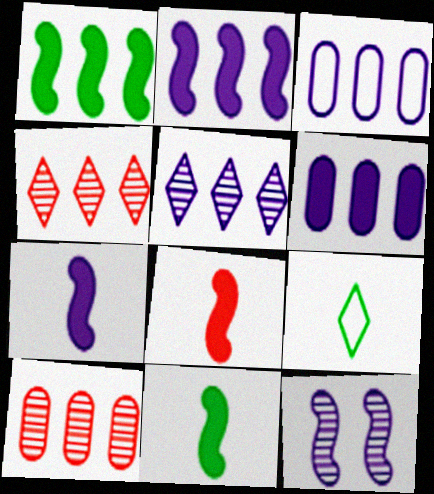[[1, 3, 4], 
[2, 3, 5], 
[7, 8, 11]]